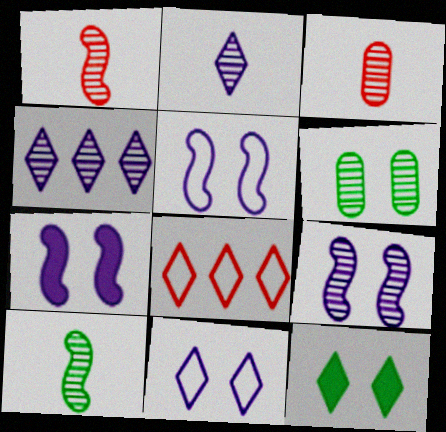[[1, 4, 6], 
[2, 3, 10], 
[2, 8, 12], 
[5, 7, 9]]